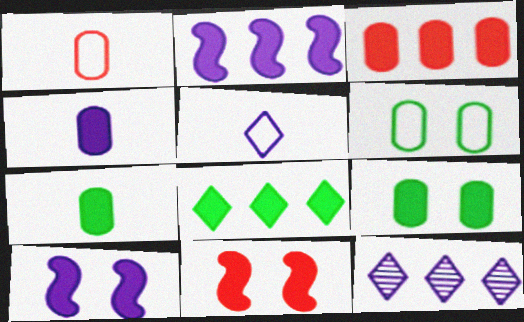[[2, 3, 8], 
[3, 4, 9], 
[4, 8, 11]]